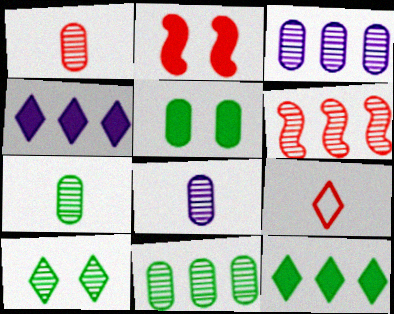[[1, 7, 8], 
[4, 9, 10], 
[6, 8, 10]]